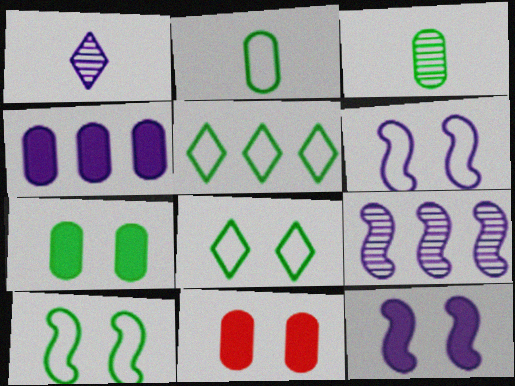[[1, 4, 6], 
[2, 5, 10]]